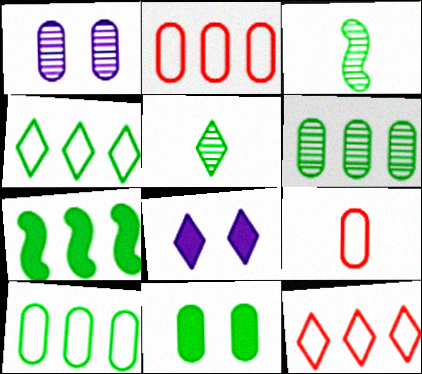[[2, 3, 8], 
[3, 4, 11], 
[4, 6, 7], 
[5, 8, 12]]